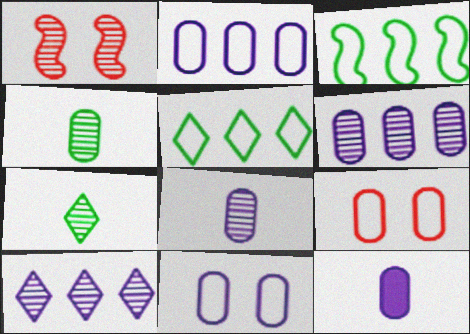[[1, 4, 10], 
[1, 5, 12], 
[1, 6, 7], 
[6, 11, 12]]